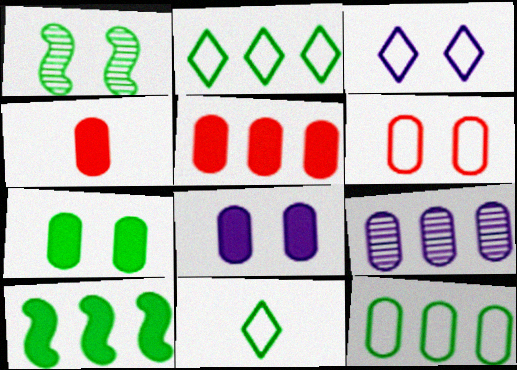[[5, 9, 12]]